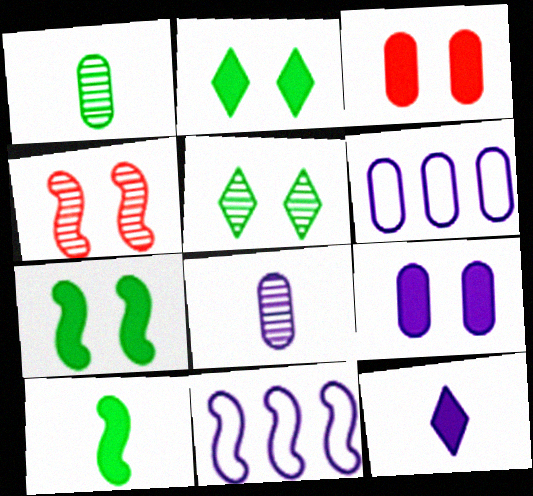[[1, 3, 6], 
[4, 10, 11], 
[6, 8, 9]]